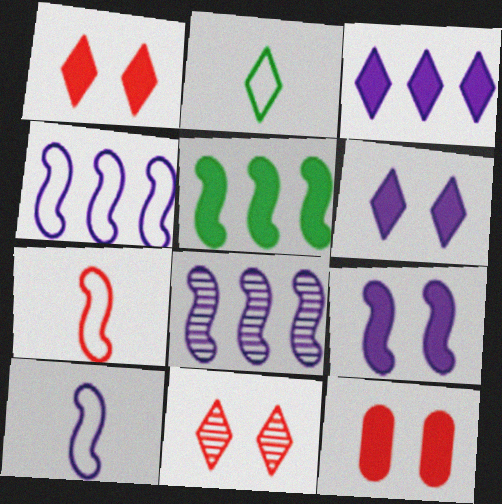[[2, 3, 11], 
[2, 8, 12], 
[8, 9, 10]]